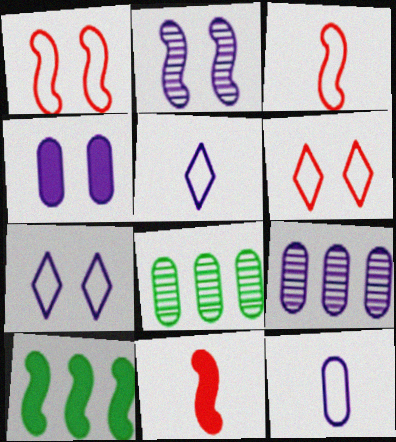[[2, 3, 10], 
[2, 4, 7], 
[4, 9, 12], 
[7, 8, 11]]